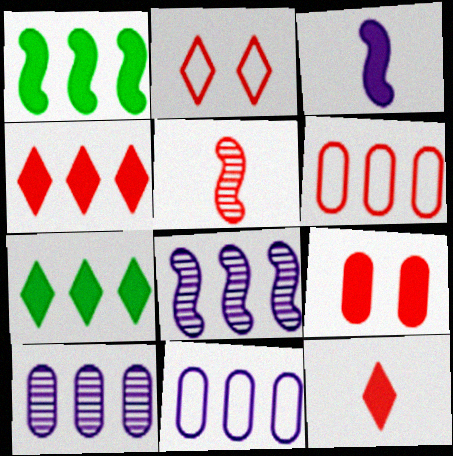[[3, 7, 9], 
[6, 7, 8]]